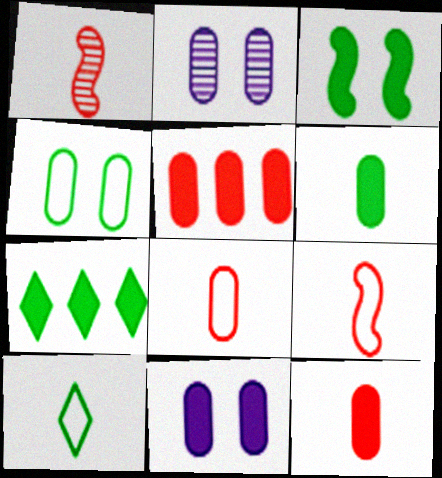[[2, 7, 9], 
[3, 6, 7], 
[5, 6, 11]]